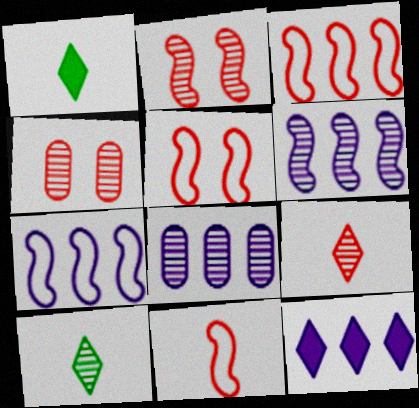[[1, 4, 7], 
[1, 5, 8], 
[2, 8, 10], 
[3, 5, 11], 
[4, 6, 10], 
[7, 8, 12]]